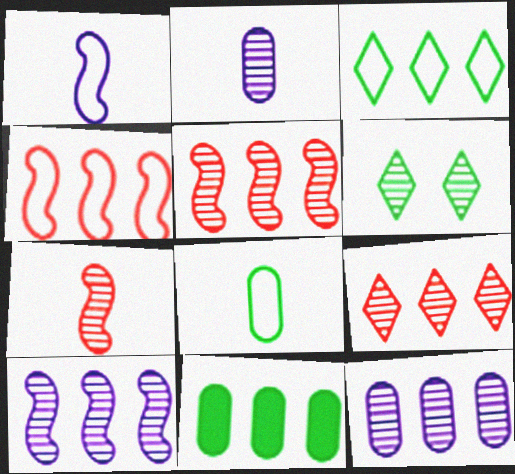[[2, 5, 6], 
[6, 7, 12]]